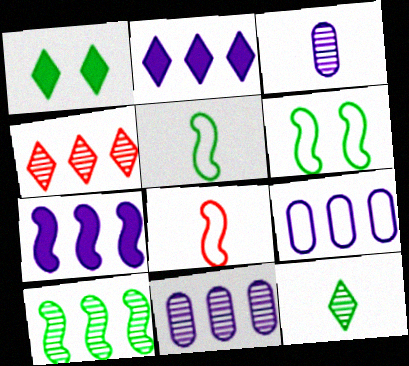[[1, 8, 11], 
[4, 10, 11]]